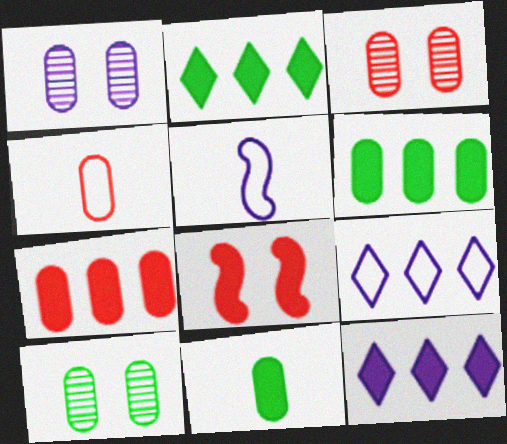[[1, 3, 10], 
[1, 4, 6], 
[1, 5, 12], 
[2, 3, 5], 
[3, 4, 7], 
[8, 11, 12]]